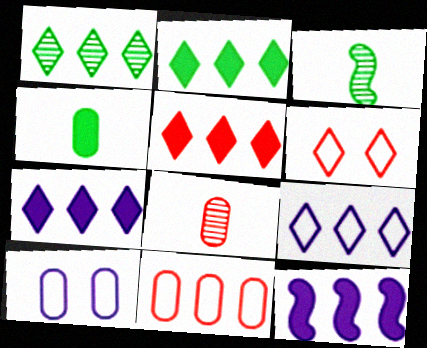[[1, 5, 9], 
[1, 11, 12], 
[2, 5, 7], 
[3, 5, 10]]